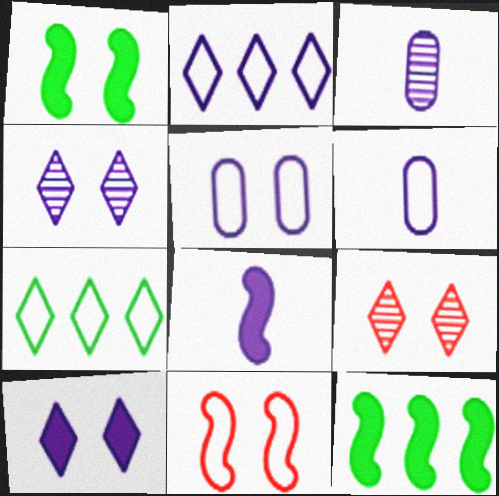[[1, 5, 9], 
[6, 7, 11], 
[6, 9, 12]]